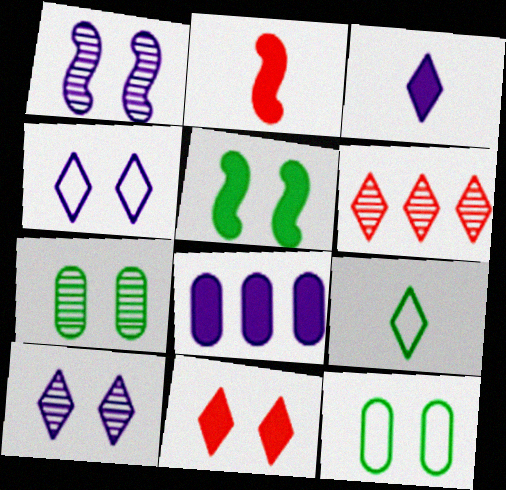[[1, 11, 12]]